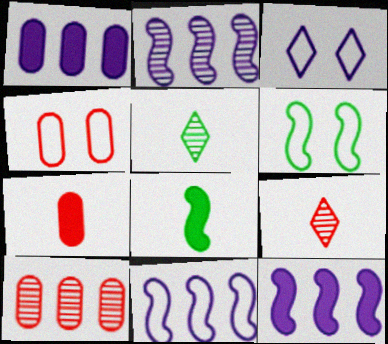[[1, 6, 9], 
[2, 11, 12], 
[3, 4, 6], 
[3, 8, 10], 
[4, 5, 12], 
[4, 7, 10]]